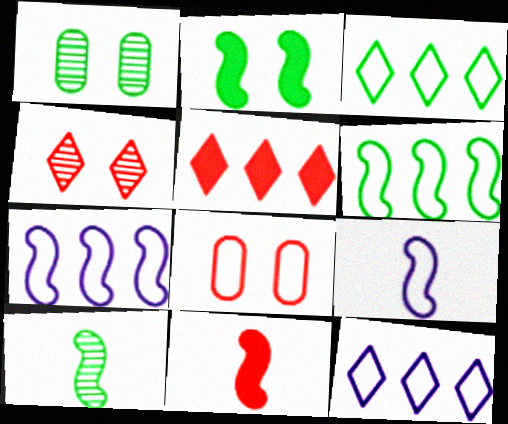[[1, 5, 9], 
[1, 11, 12], 
[2, 6, 10], 
[3, 8, 9], 
[9, 10, 11]]